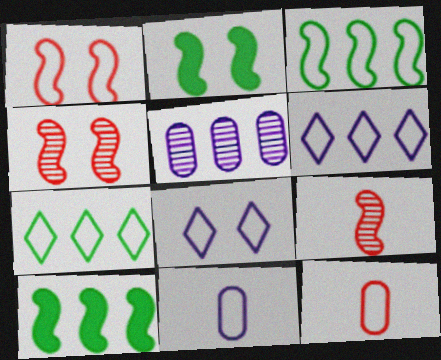[[1, 7, 11], 
[3, 8, 12]]